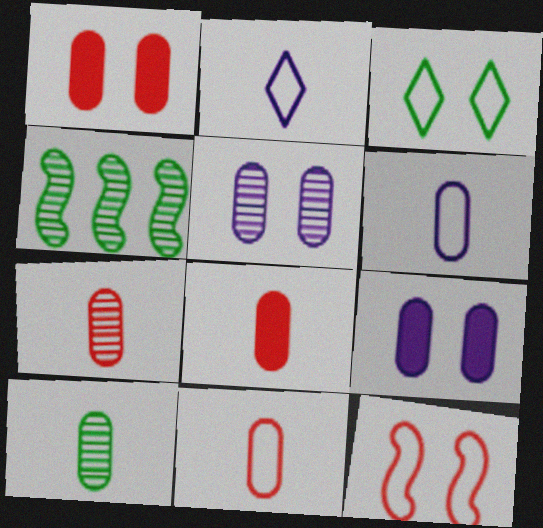[[1, 2, 4], 
[6, 8, 10], 
[7, 8, 11]]